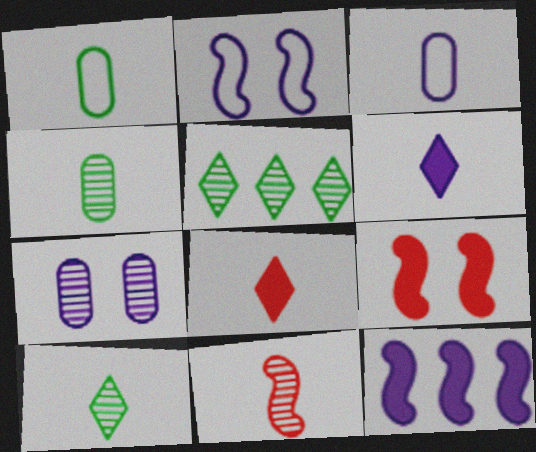[[1, 6, 11], 
[3, 5, 9], 
[5, 7, 11]]